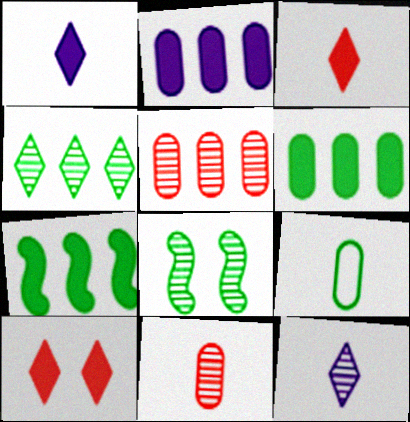[[5, 8, 12]]